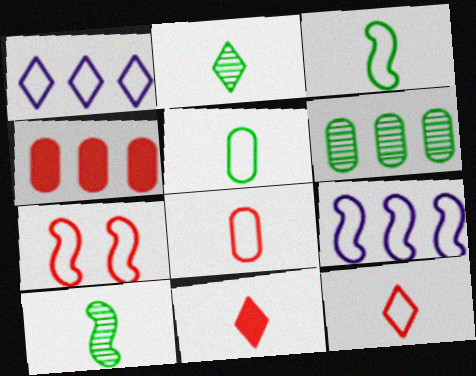[[1, 5, 7], 
[3, 7, 9]]